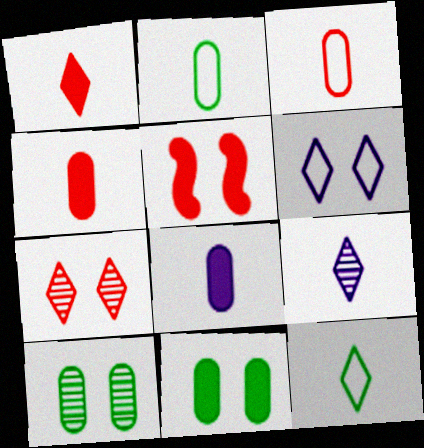[[1, 9, 12], 
[5, 6, 10]]